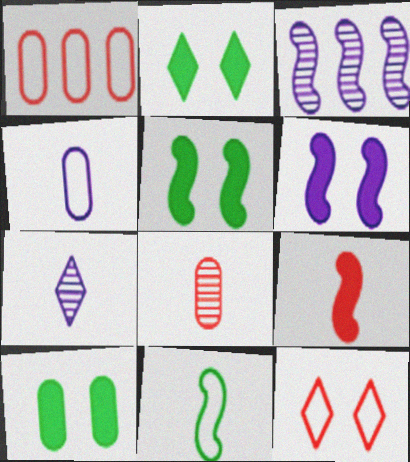[[1, 5, 7], 
[2, 5, 10]]